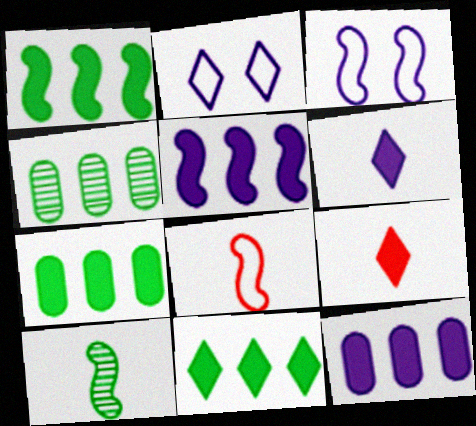[[1, 7, 11], 
[3, 4, 9]]